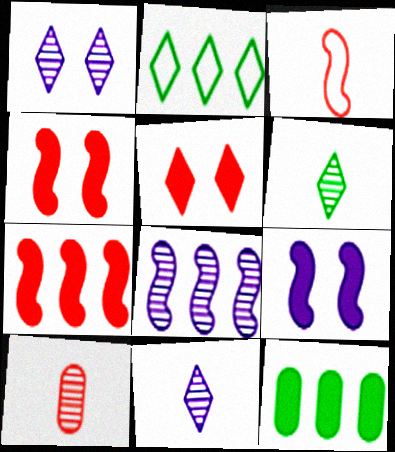[[1, 3, 12], 
[2, 5, 11], 
[2, 9, 10]]